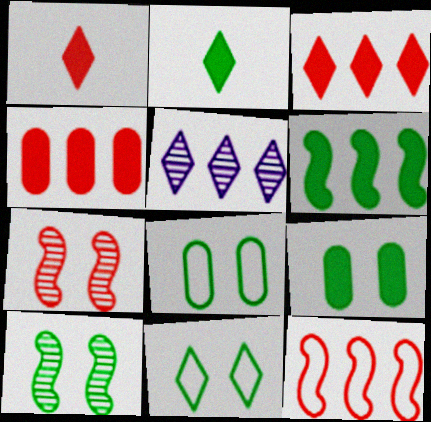[[1, 5, 11], 
[2, 6, 9], 
[9, 10, 11]]